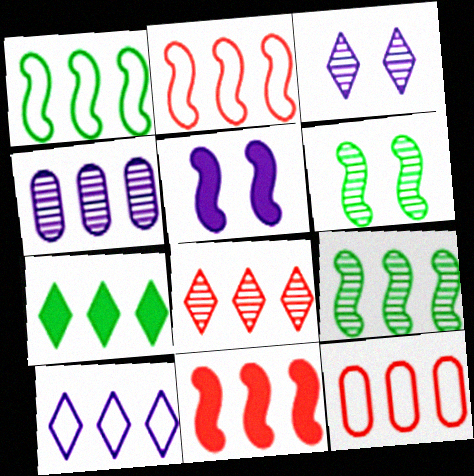[[1, 10, 12], 
[2, 4, 7], 
[4, 8, 9], 
[7, 8, 10], 
[8, 11, 12]]